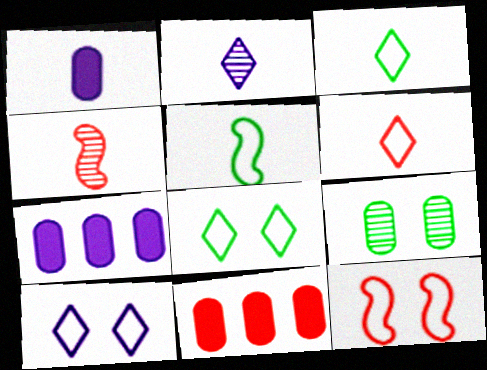[[1, 3, 4], 
[4, 7, 8]]